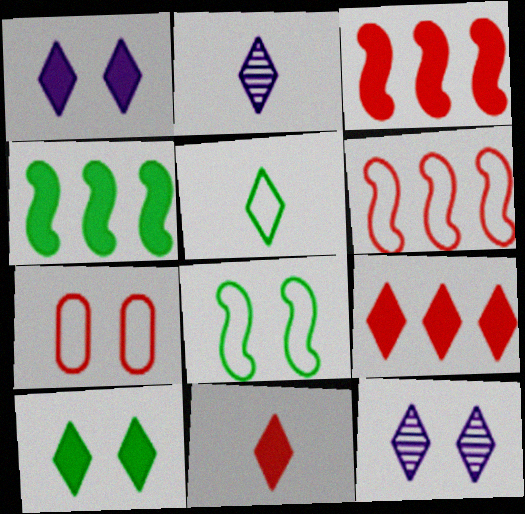[[2, 4, 7], 
[2, 5, 11], 
[5, 9, 12]]